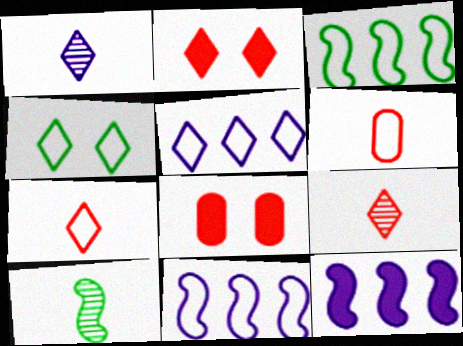[[1, 3, 8], 
[4, 5, 7], 
[4, 6, 11], 
[5, 8, 10]]